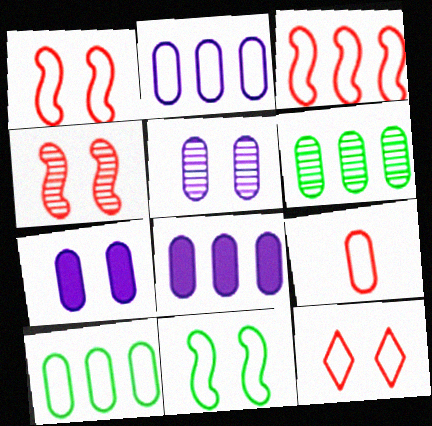[[3, 9, 12], 
[6, 7, 9]]